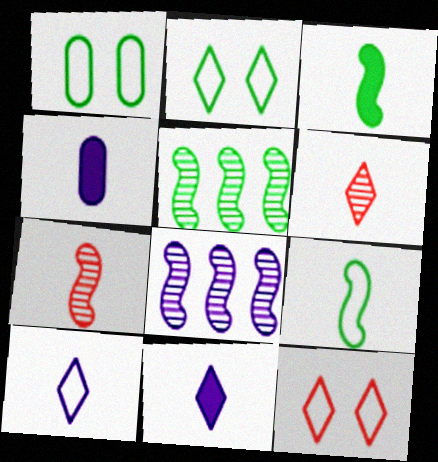[[4, 5, 12], 
[4, 6, 9]]